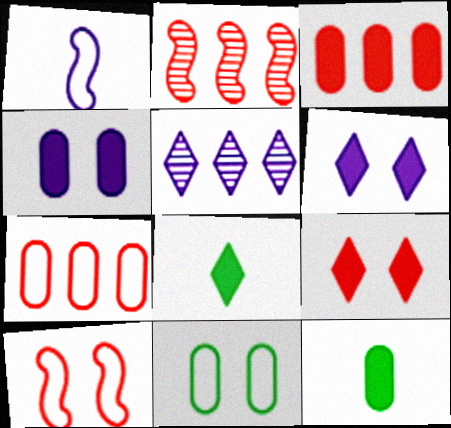[[1, 4, 5], 
[3, 4, 12], 
[5, 10, 12]]